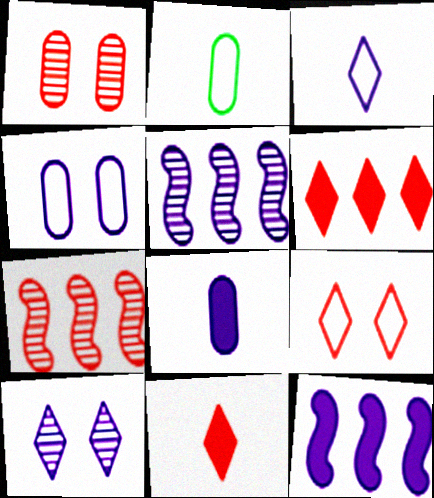[]